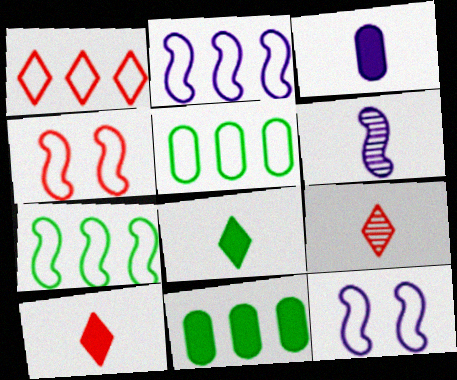[[1, 2, 5], 
[9, 11, 12]]